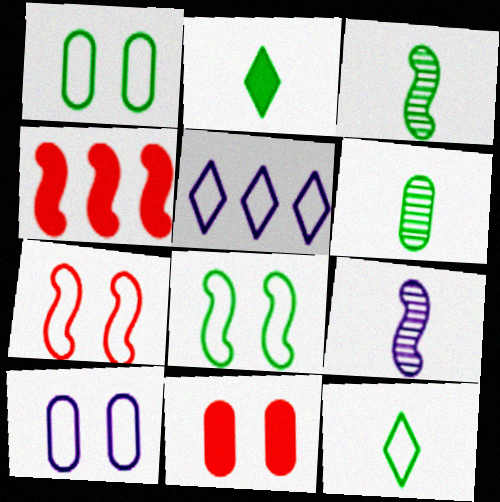[[3, 5, 11], 
[4, 8, 9]]